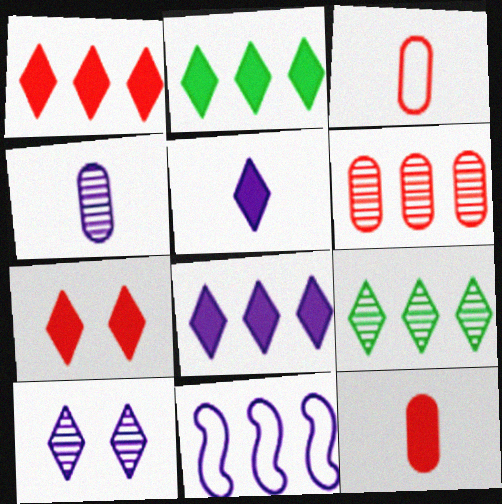[[1, 2, 8], 
[2, 5, 7], 
[2, 6, 11]]